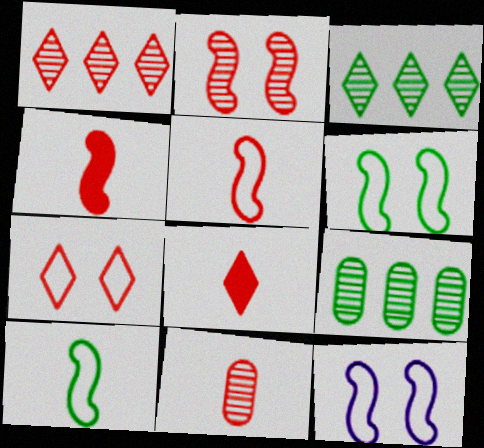[[1, 2, 11], 
[1, 7, 8], 
[5, 8, 11], 
[8, 9, 12]]